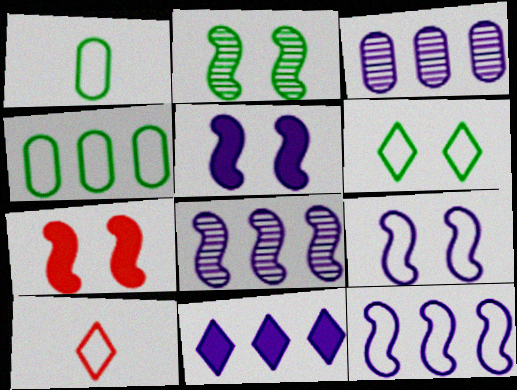[[2, 7, 9], 
[3, 11, 12], 
[4, 9, 10]]